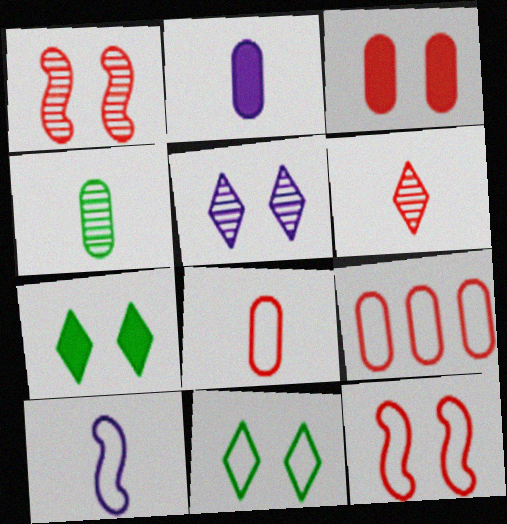[[2, 4, 8], 
[9, 10, 11]]